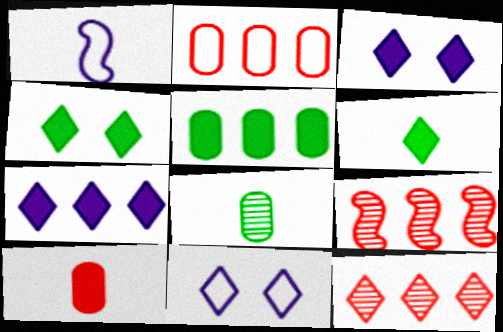[[6, 11, 12]]